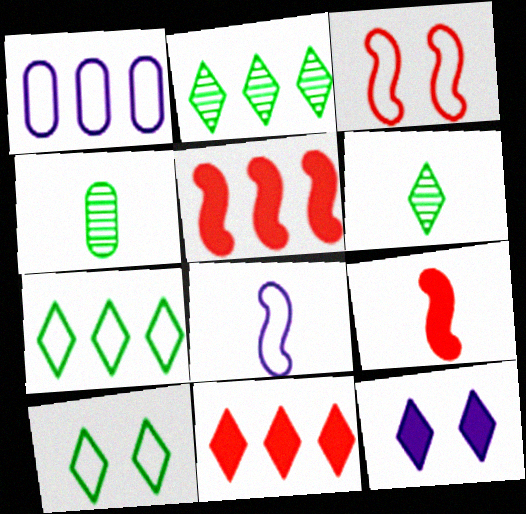[[1, 2, 5]]